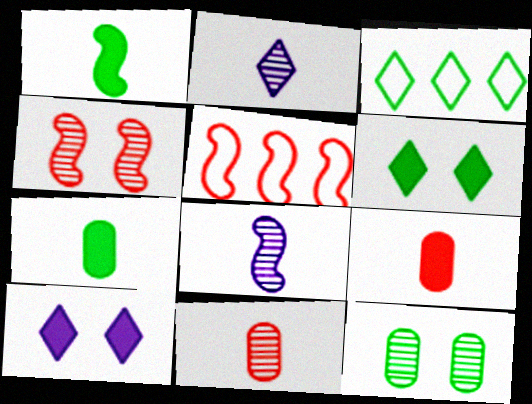[[1, 3, 12]]